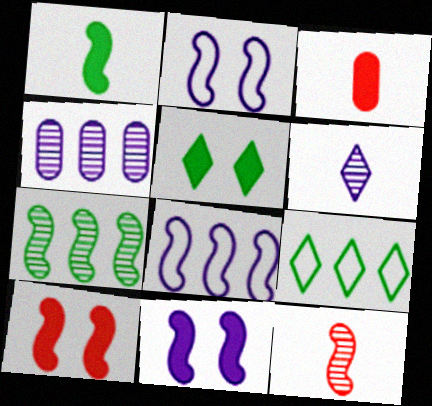[]